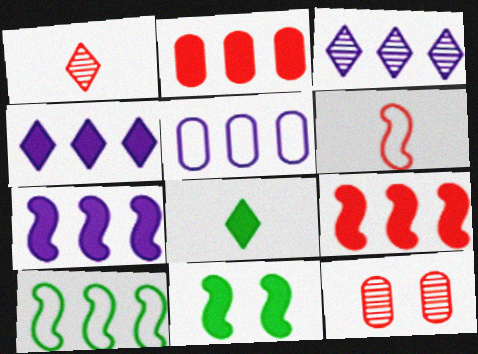[[1, 5, 11], 
[2, 3, 10], 
[3, 5, 7]]